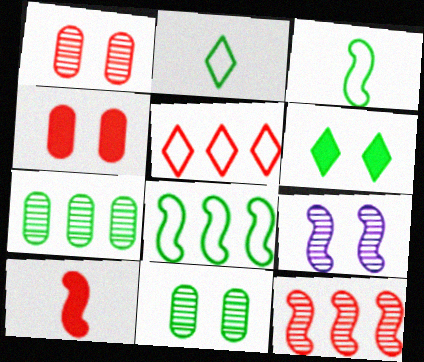[[1, 5, 10], 
[3, 6, 7], 
[8, 9, 10]]